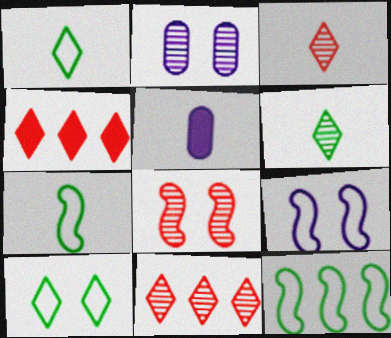[[2, 4, 7], 
[3, 5, 7]]